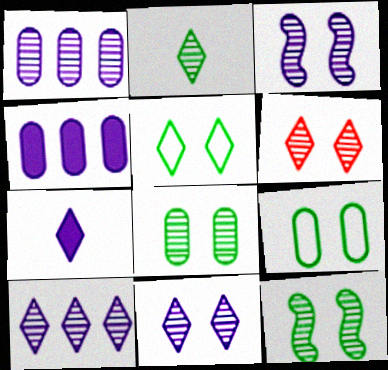[[2, 6, 10], 
[3, 6, 8]]